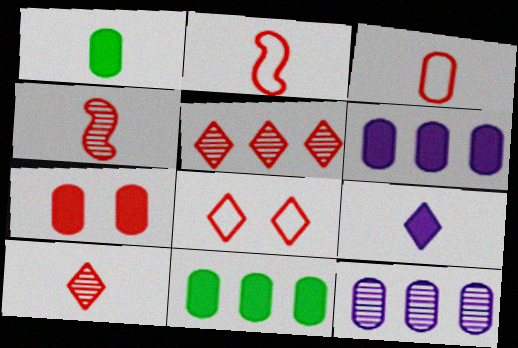[[1, 6, 7], 
[2, 5, 7]]